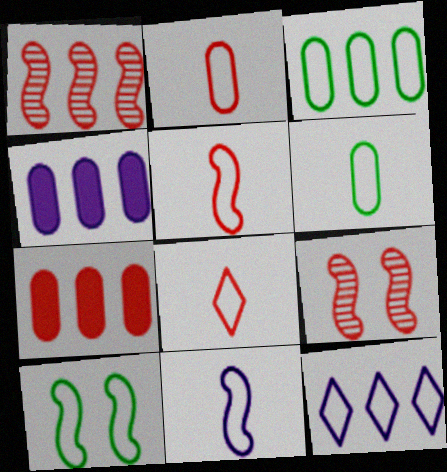[[2, 5, 8], 
[2, 10, 12], 
[6, 8, 11], 
[7, 8, 9]]